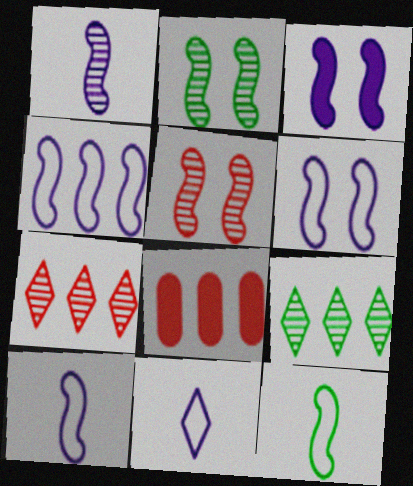[[1, 3, 4], 
[2, 8, 11], 
[4, 6, 10], 
[4, 8, 9]]